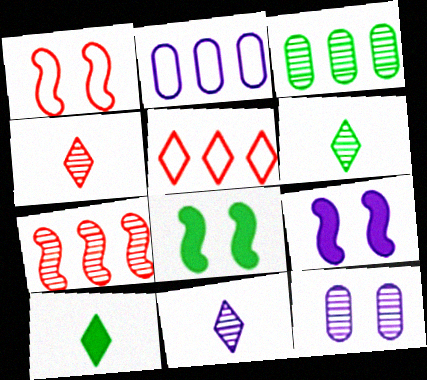[[2, 4, 8], 
[2, 9, 11], 
[4, 6, 11], 
[6, 7, 12]]